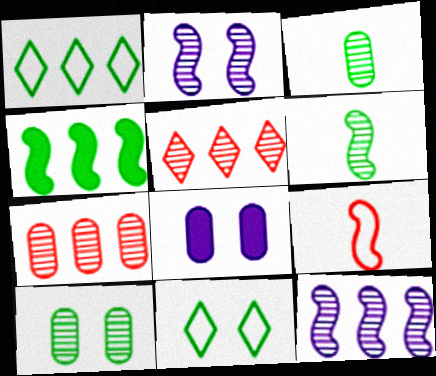[[2, 3, 5], 
[2, 4, 9], 
[3, 4, 11]]